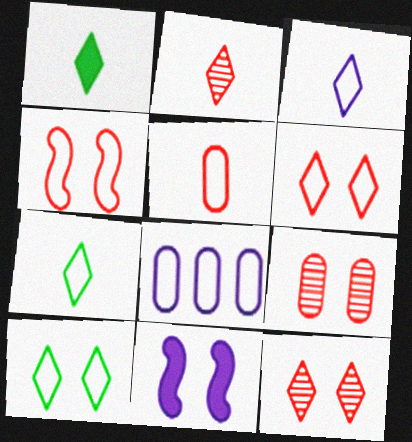[[1, 2, 3], 
[4, 7, 8], 
[9, 10, 11]]